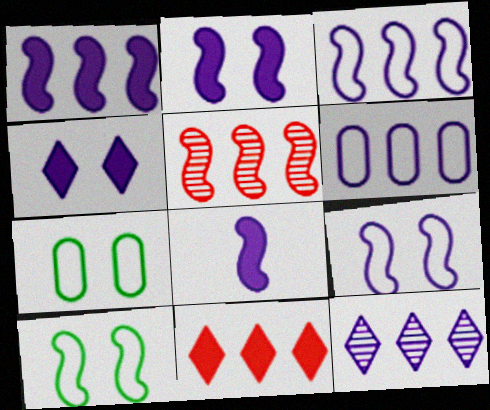[[1, 2, 8], 
[1, 6, 12], 
[5, 8, 10]]